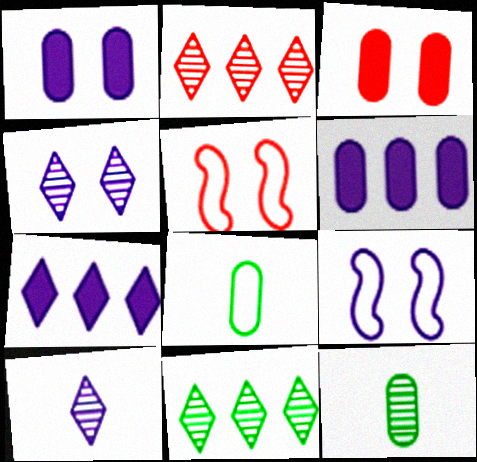[[1, 4, 9], 
[5, 7, 12], 
[6, 9, 10]]